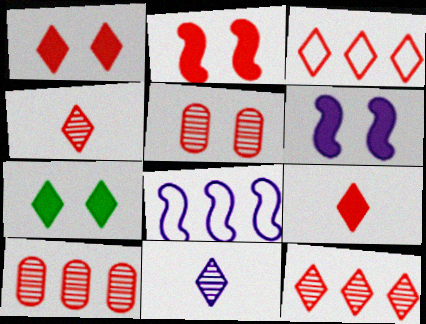[[1, 3, 4], 
[3, 7, 11]]